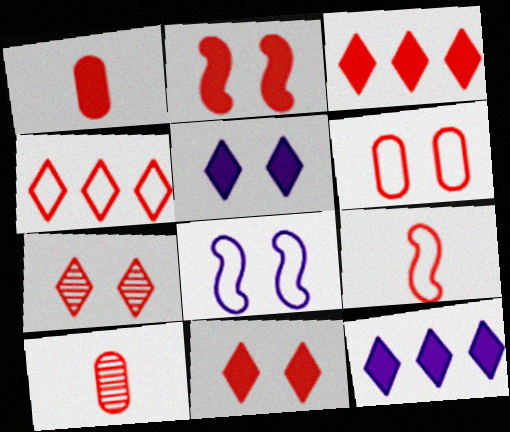[[1, 2, 3], 
[2, 4, 10], 
[2, 6, 7], 
[4, 6, 9]]